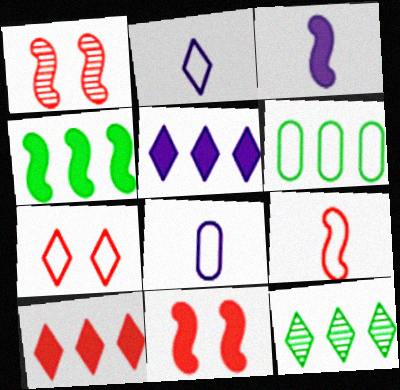[[3, 4, 11], 
[4, 6, 12], 
[8, 11, 12]]